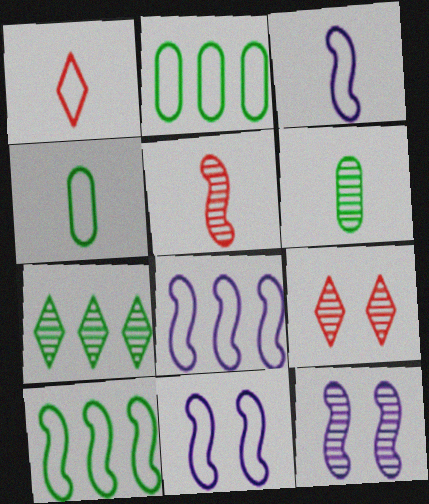[[1, 2, 11], 
[1, 3, 4], 
[3, 8, 11]]